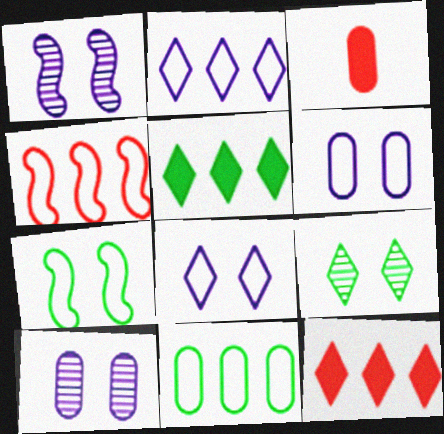[[2, 4, 11], 
[3, 10, 11]]